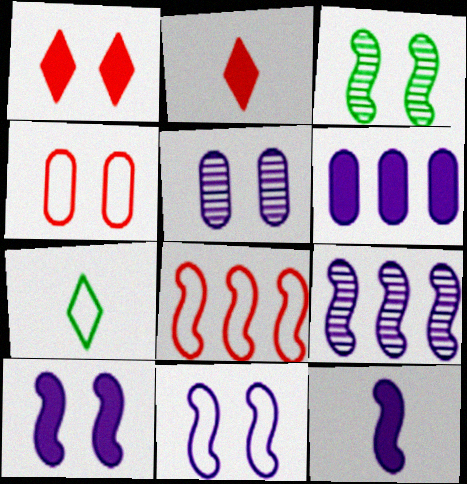[[3, 8, 12], 
[9, 11, 12]]